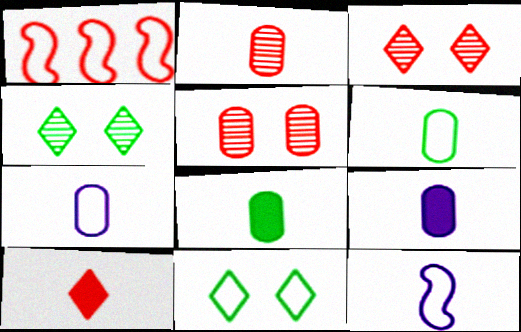[[1, 4, 9], 
[1, 5, 10], 
[1, 7, 11], 
[2, 6, 9], 
[2, 7, 8]]